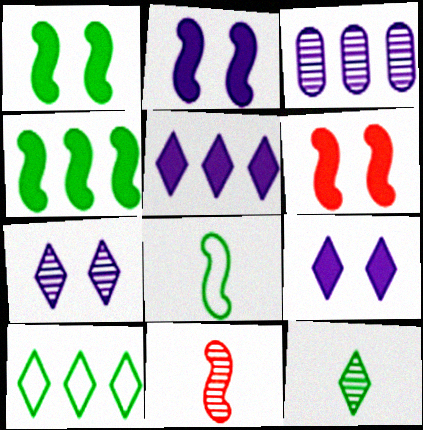[[1, 2, 6]]